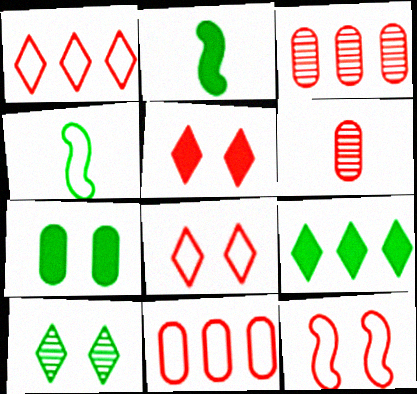[[2, 7, 9]]